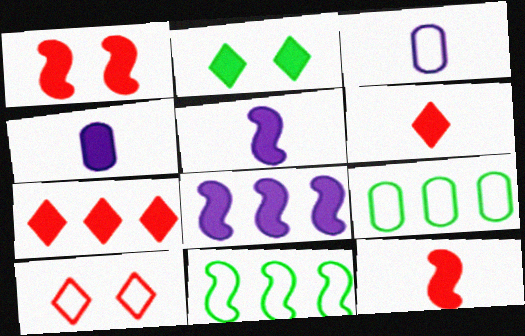[[3, 10, 11]]